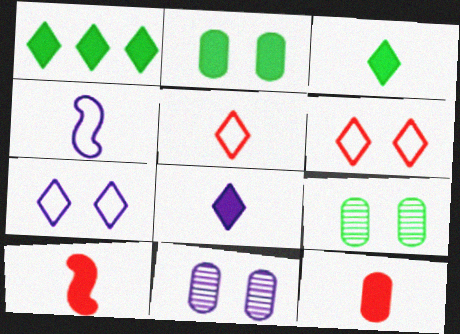[]